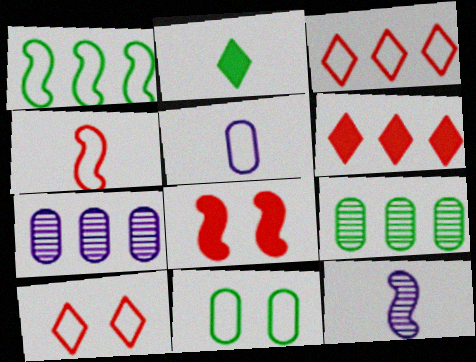[[1, 5, 10], 
[1, 6, 7], 
[1, 8, 12], 
[6, 11, 12]]